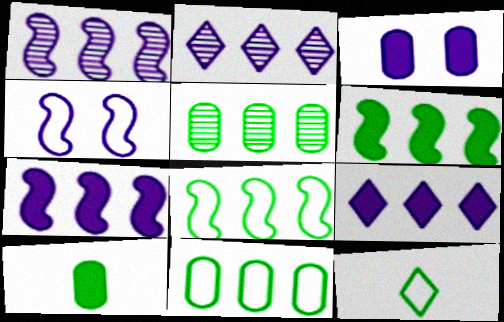[]